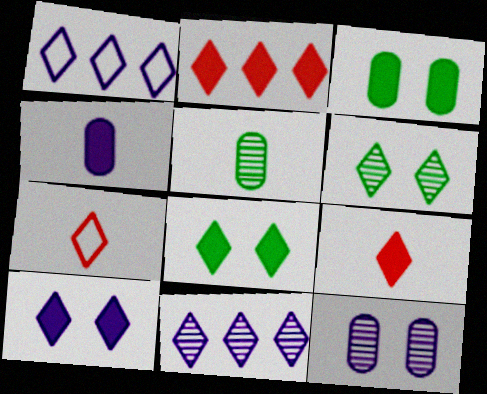[[1, 6, 9], 
[7, 8, 11]]